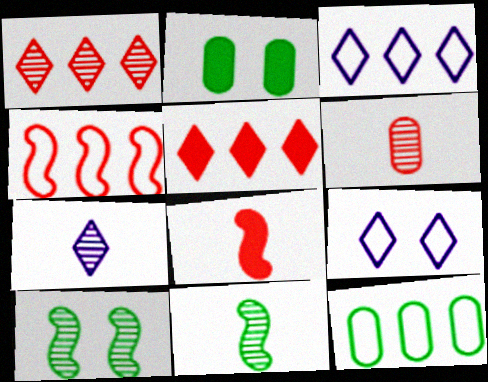[[2, 4, 7], 
[3, 4, 12], 
[6, 7, 11]]